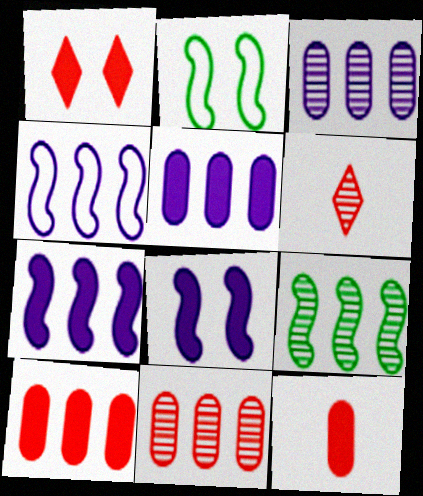[[2, 5, 6]]